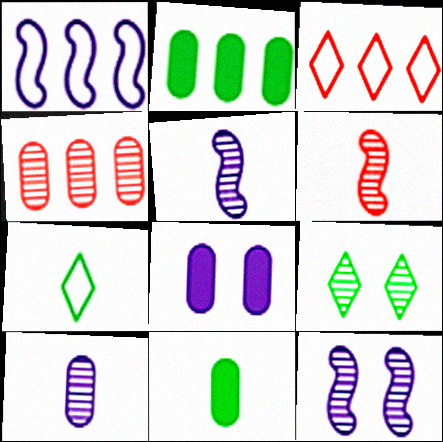[[3, 11, 12], 
[4, 5, 9]]